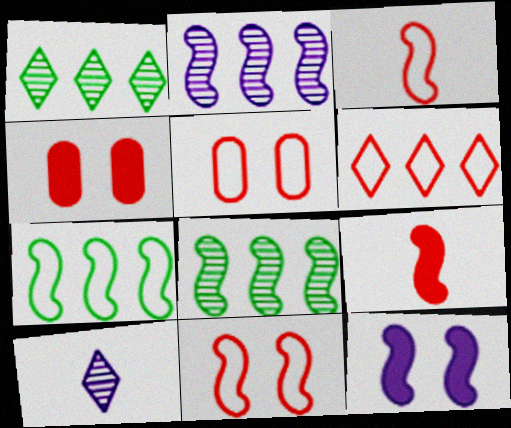[[3, 5, 6], 
[3, 8, 12], 
[4, 7, 10]]